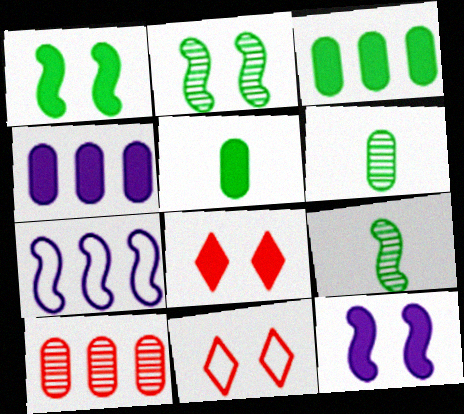[[4, 9, 11], 
[6, 7, 8]]